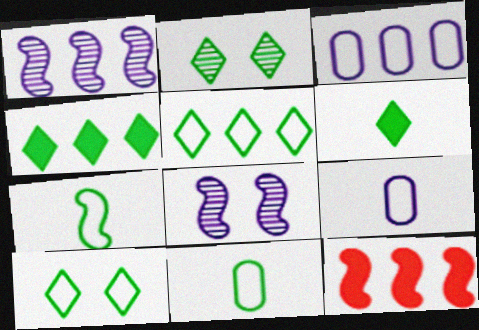[[2, 5, 6], 
[2, 9, 12], 
[7, 8, 12]]